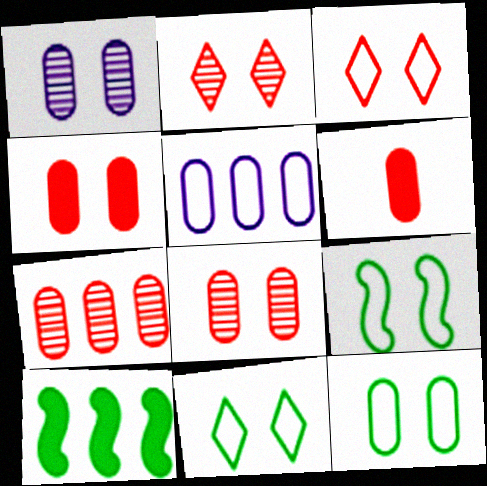[[1, 4, 12], 
[9, 11, 12]]